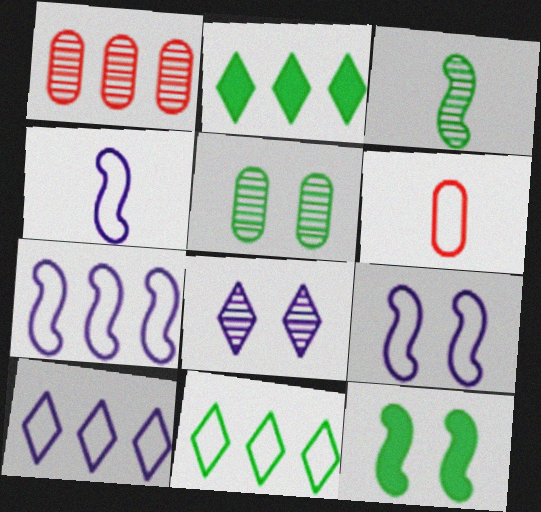[[1, 2, 7], 
[1, 3, 8], 
[4, 7, 9], 
[6, 9, 11]]